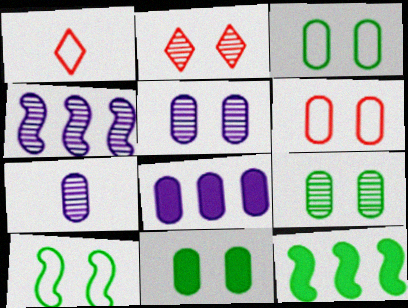[[1, 4, 11], 
[1, 5, 12], 
[3, 9, 11], 
[5, 6, 11]]